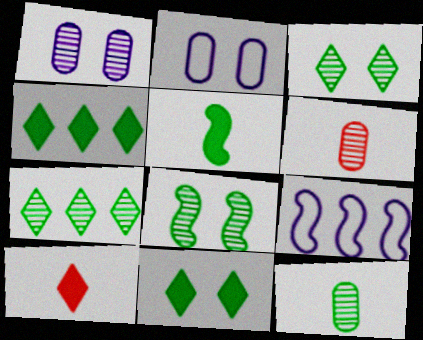[[6, 9, 11], 
[7, 8, 12]]